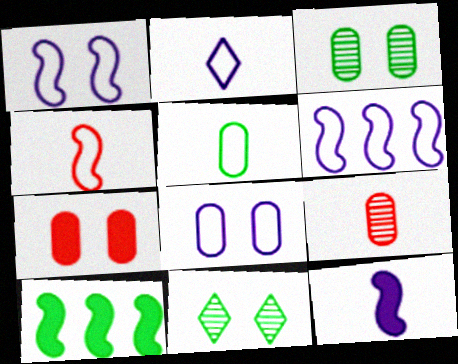[[1, 7, 11], 
[2, 4, 5], 
[2, 6, 8], 
[3, 7, 8], 
[5, 10, 11]]